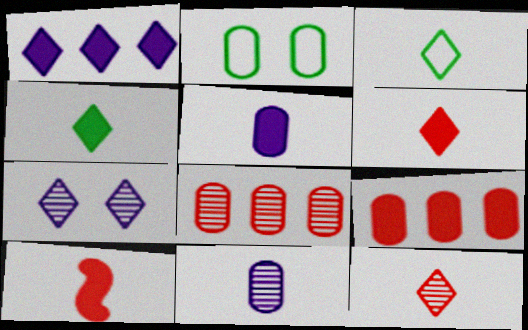[[2, 5, 8], 
[2, 9, 11], 
[3, 10, 11], 
[4, 5, 10]]